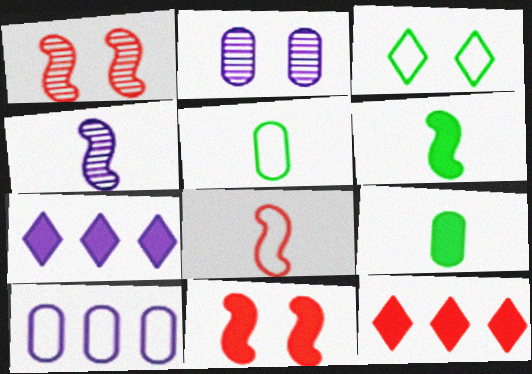[[1, 5, 7], 
[2, 3, 11], 
[3, 8, 10], 
[4, 6, 8], 
[7, 9, 11]]